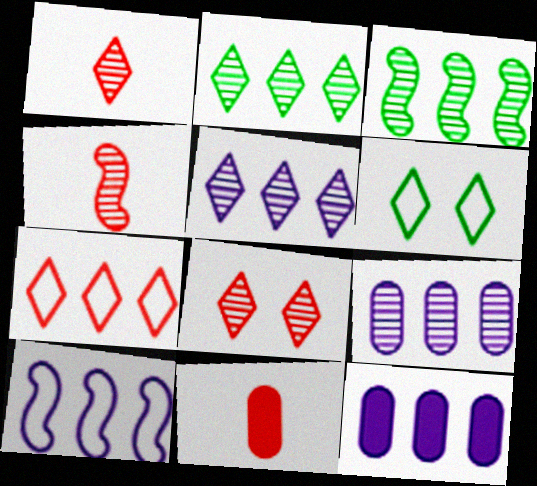[[3, 7, 12], 
[4, 6, 12], 
[5, 10, 12]]